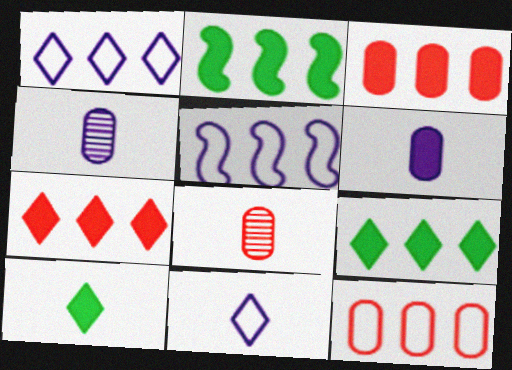[]